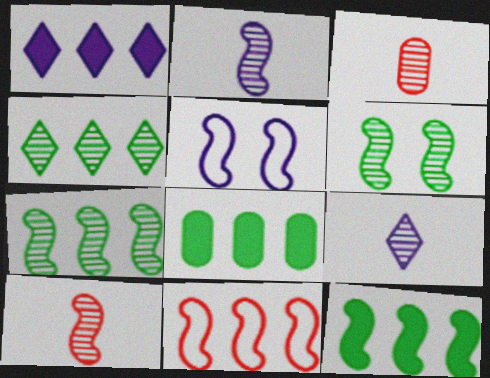[[5, 10, 12]]